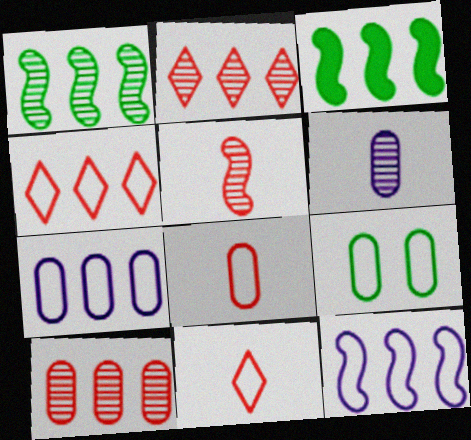[[2, 3, 7], 
[7, 8, 9], 
[9, 11, 12]]